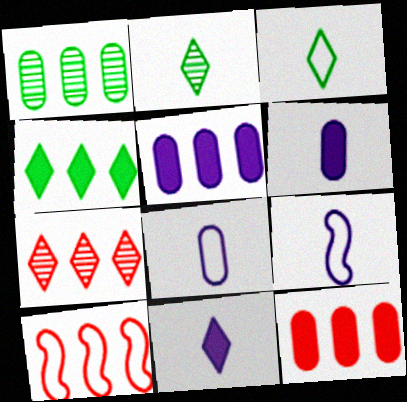[[7, 10, 12]]